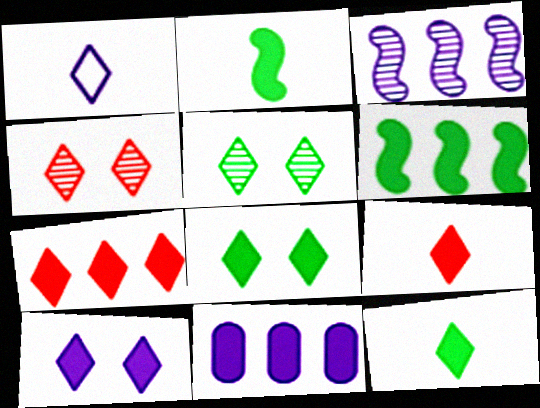[[1, 5, 7], 
[6, 7, 11], 
[7, 10, 12]]